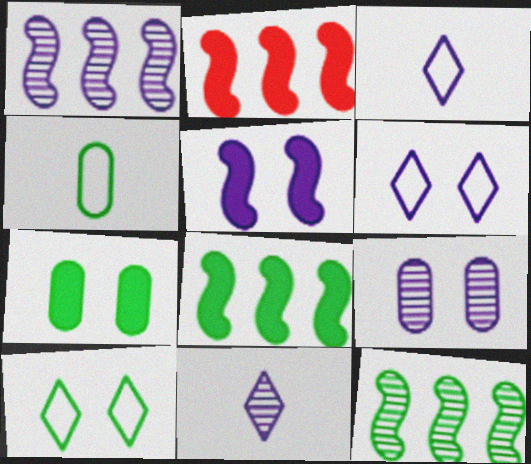[[1, 9, 11], 
[5, 6, 9]]